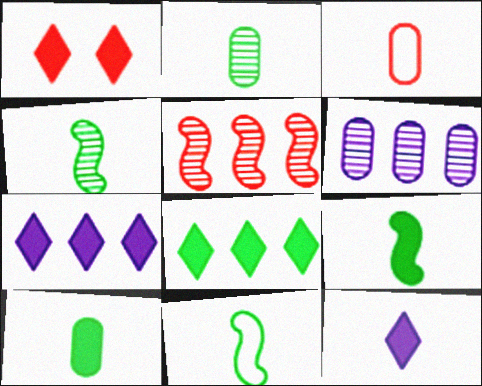[[1, 3, 5], 
[1, 6, 11], 
[1, 8, 12], 
[3, 4, 12], 
[4, 9, 11]]